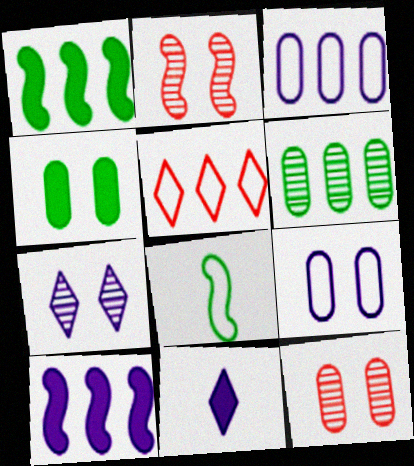[[2, 8, 10], 
[4, 9, 12], 
[5, 6, 10], 
[5, 8, 9]]